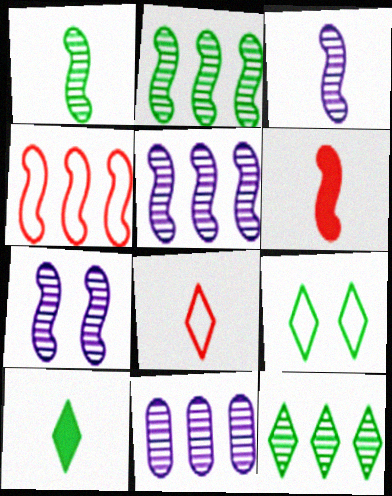[[3, 5, 7], 
[6, 9, 11], 
[9, 10, 12]]